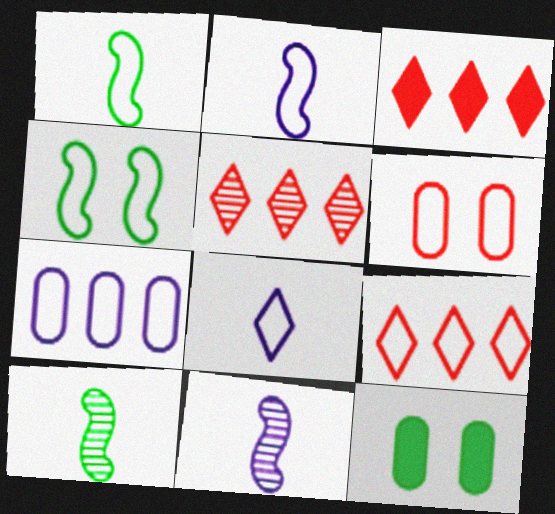[[2, 5, 12], 
[3, 5, 9], 
[9, 11, 12]]